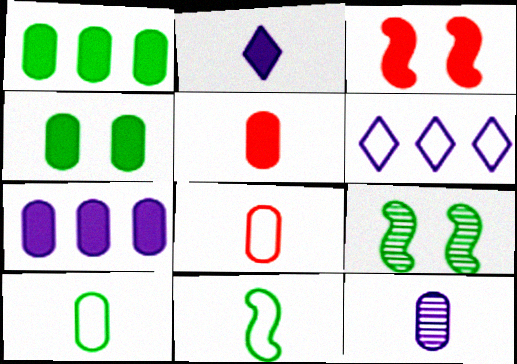[[1, 2, 3], 
[4, 5, 7], 
[5, 6, 9], 
[5, 10, 12]]